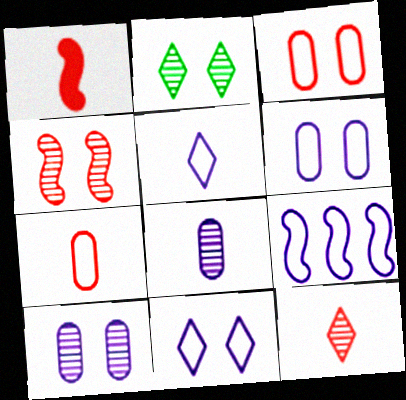[[1, 7, 12], 
[2, 4, 10], 
[5, 6, 9]]